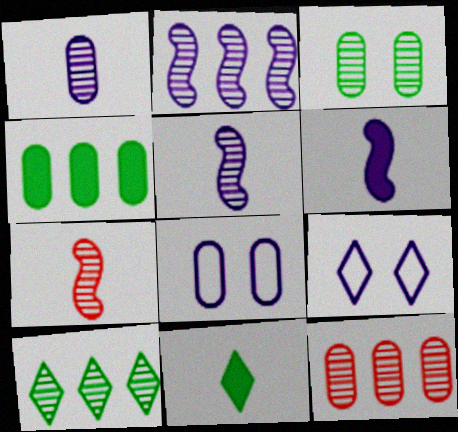[[1, 3, 12], 
[2, 10, 12], 
[4, 7, 9]]